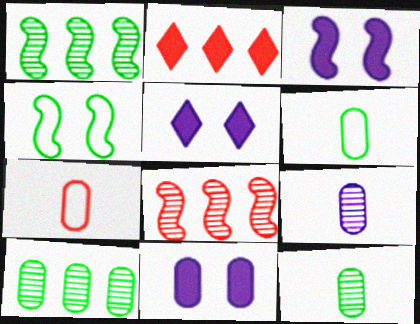[[1, 5, 7], 
[2, 4, 9], 
[3, 5, 11], 
[5, 6, 8], 
[7, 10, 11]]